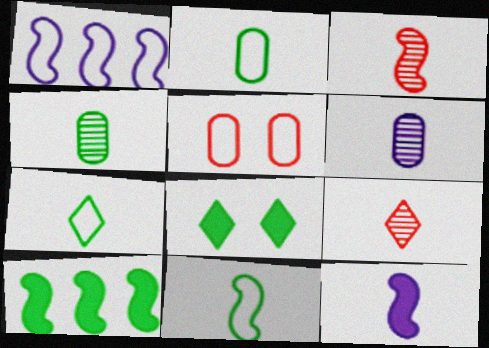[[1, 5, 7], 
[2, 7, 11], 
[2, 9, 12], 
[3, 11, 12]]